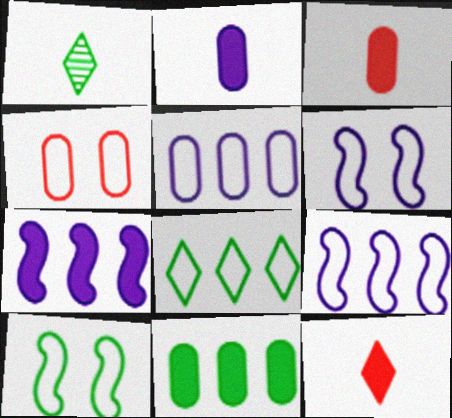[[1, 4, 7], 
[1, 10, 11]]